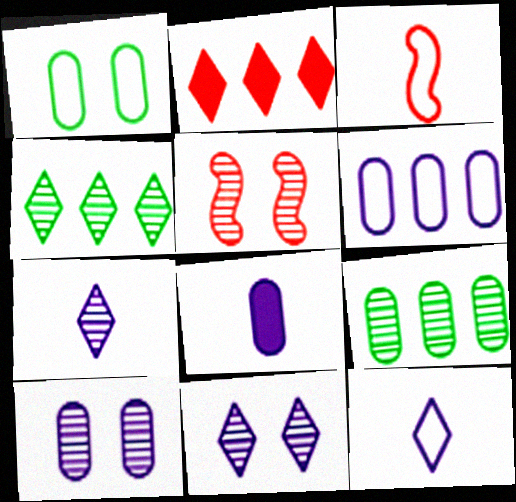[[5, 7, 9], 
[6, 8, 10]]